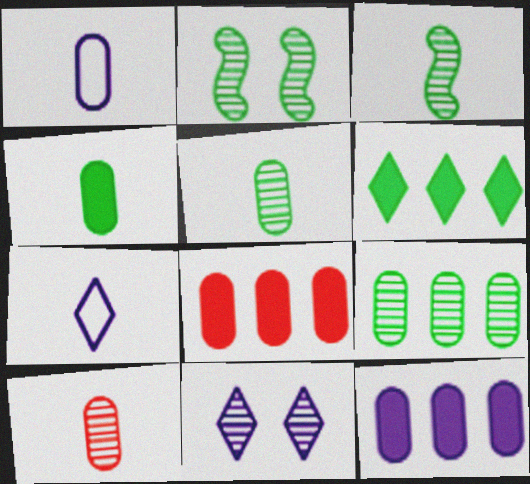[[1, 4, 10], 
[2, 7, 8]]